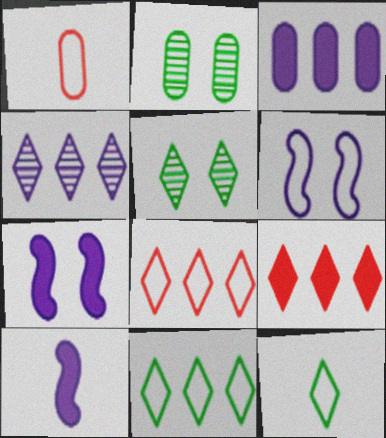[[1, 2, 3], 
[1, 6, 11], 
[2, 8, 10], 
[4, 9, 11]]